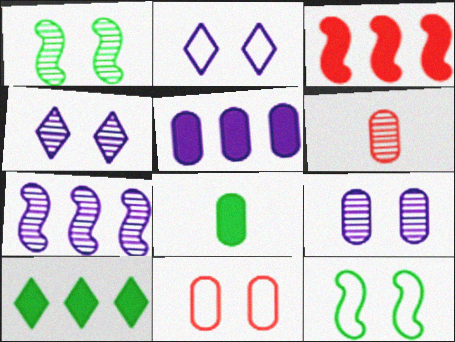[[2, 11, 12], 
[3, 5, 10]]